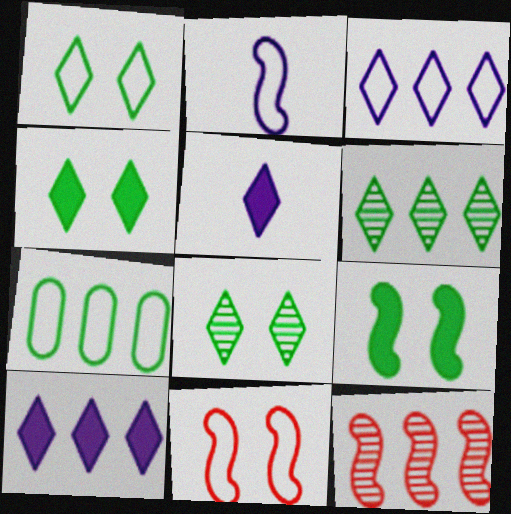[[1, 4, 8], 
[2, 9, 12], 
[7, 10, 12]]